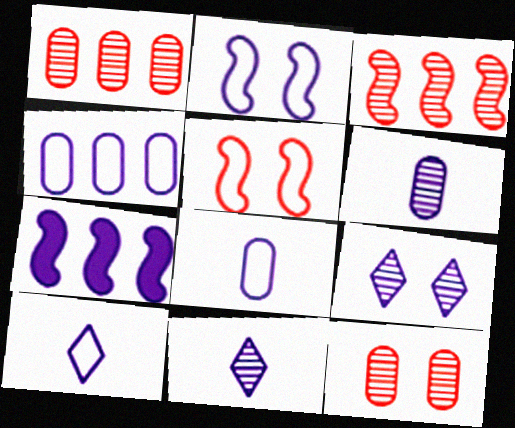[[2, 4, 10], 
[7, 8, 9]]